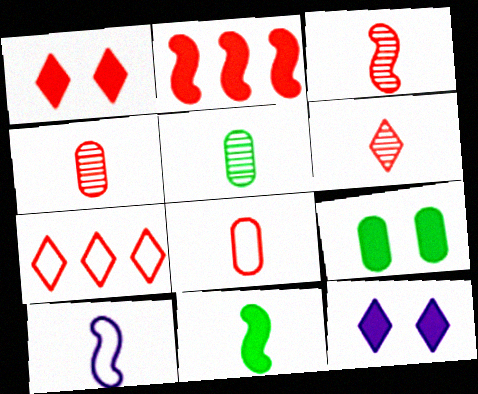[[1, 6, 7], 
[3, 4, 6], 
[3, 10, 11]]